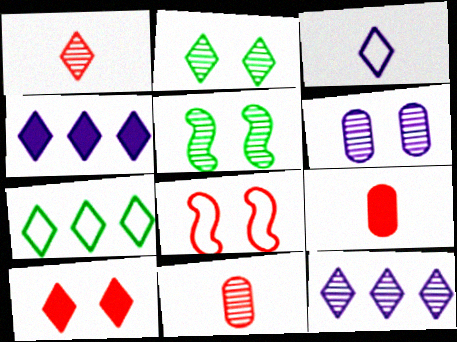[[1, 2, 12], 
[5, 11, 12]]